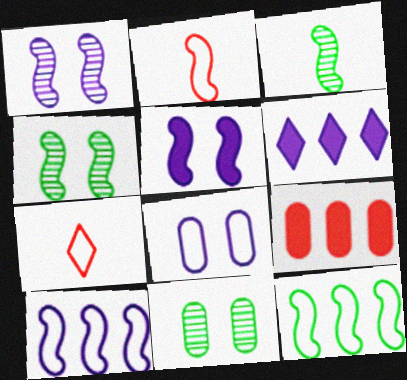[[2, 6, 11], 
[7, 8, 12]]